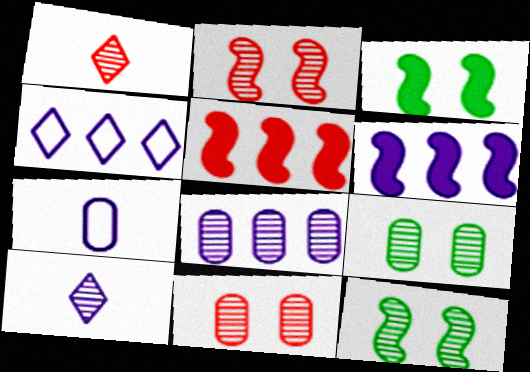[[1, 8, 12], 
[4, 6, 8]]